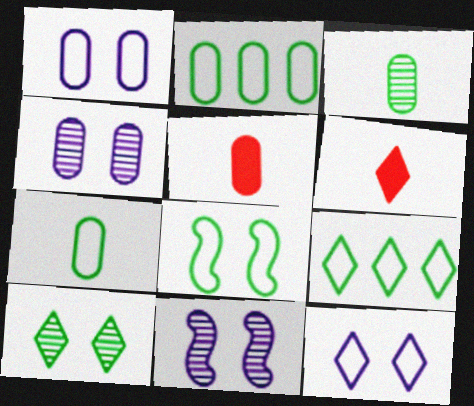[[2, 4, 5], 
[2, 6, 11], 
[5, 9, 11], 
[7, 8, 9]]